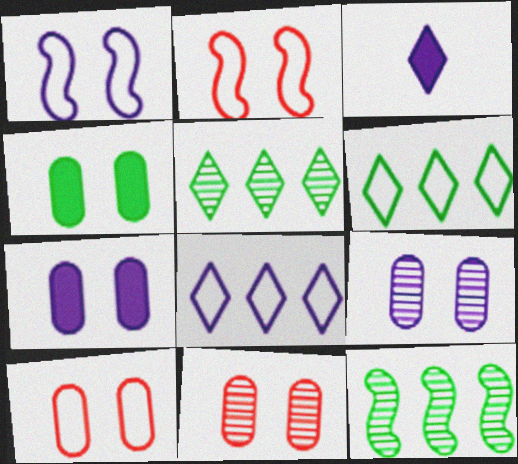[[3, 10, 12], 
[4, 9, 10]]